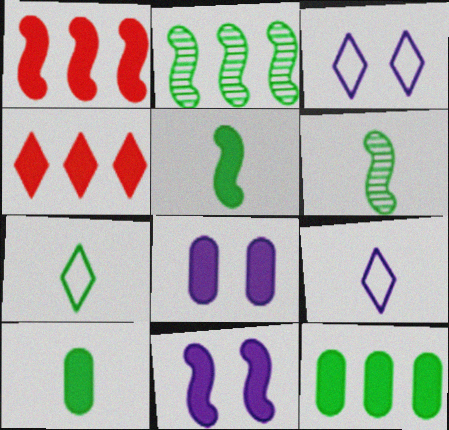[[1, 5, 11], 
[4, 5, 8], 
[4, 10, 11], 
[6, 7, 10]]